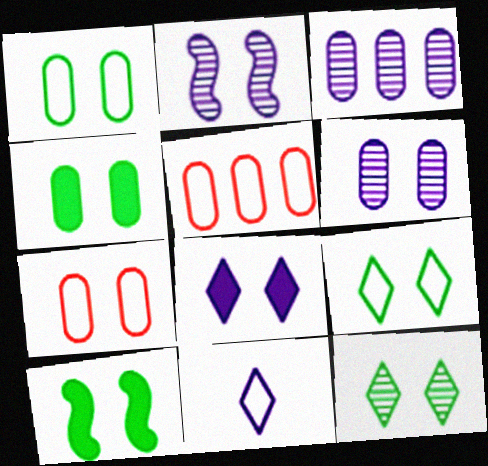[[1, 10, 12], 
[4, 6, 7]]